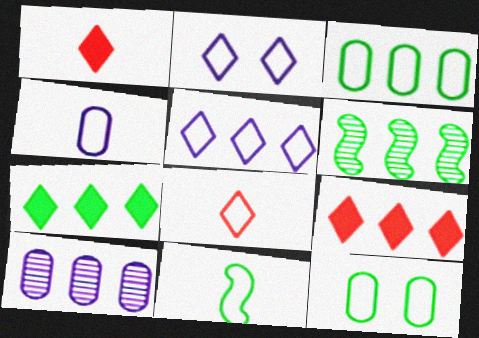[[3, 6, 7], 
[4, 8, 11]]